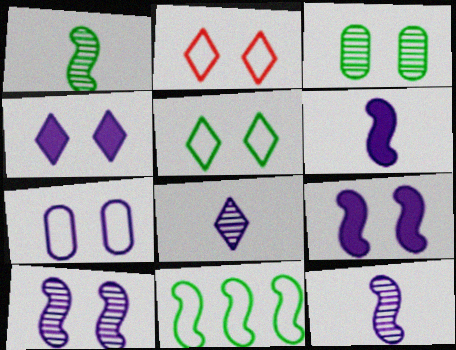[[2, 3, 9], 
[4, 7, 10]]